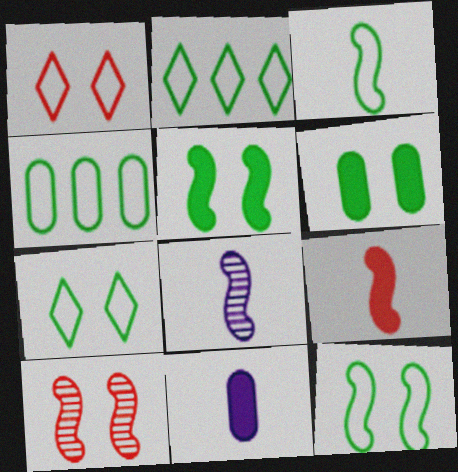[[2, 10, 11], 
[3, 4, 7], 
[3, 8, 9]]